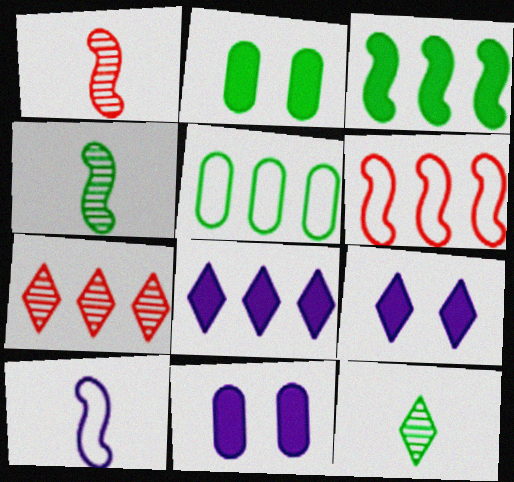[[1, 5, 9], 
[2, 7, 10], 
[6, 11, 12]]